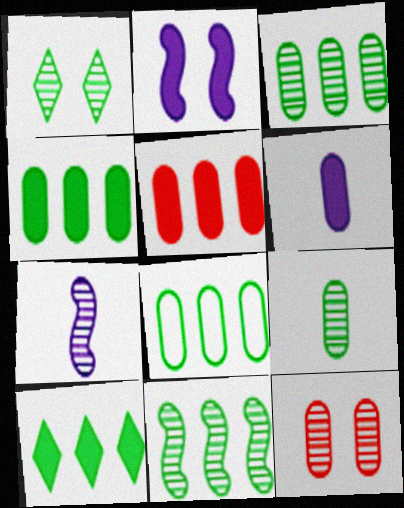[[1, 9, 11], 
[3, 4, 8], 
[6, 8, 12], 
[8, 10, 11]]